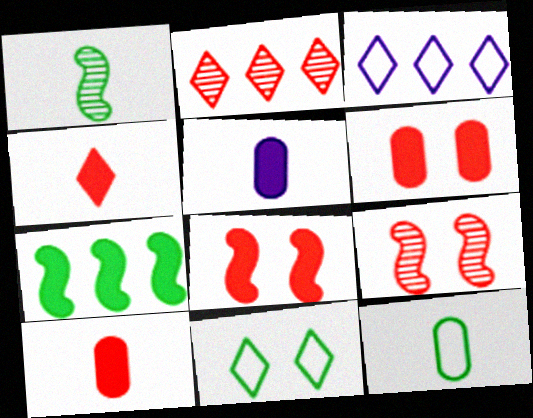[[1, 3, 6]]